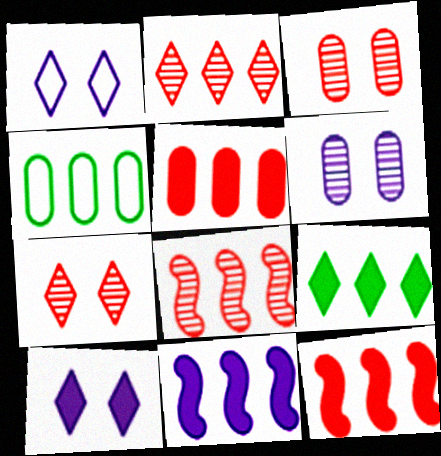[[2, 4, 11], 
[5, 9, 11]]